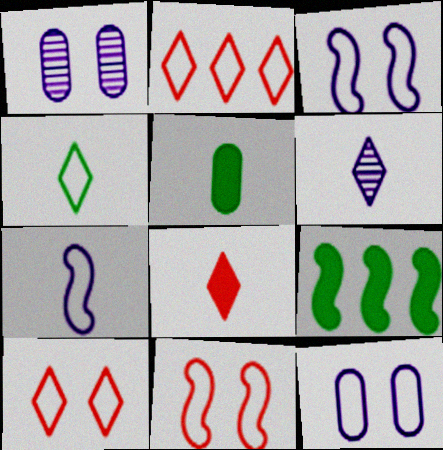[[4, 6, 8]]